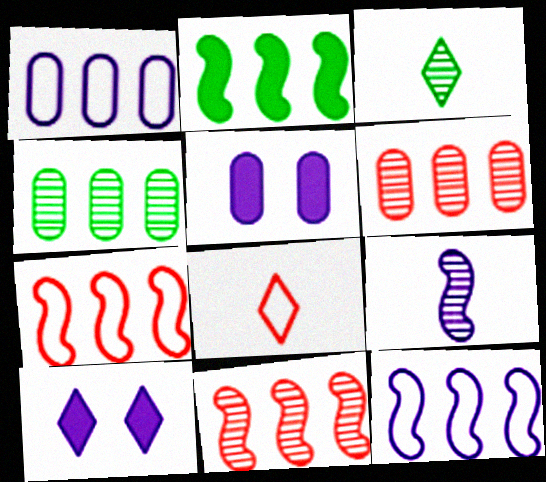[[1, 9, 10], 
[2, 11, 12], 
[3, 5, 7]]